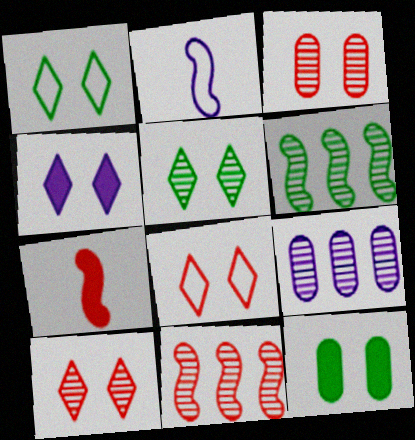[[1, 4, 10], 
[1, 7, 9], 
[2, 4, 9], 
[4, 5, 8]]